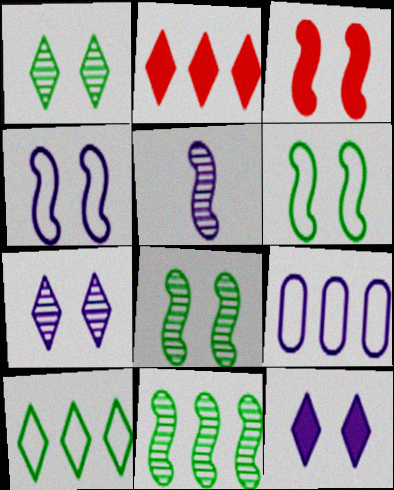[[2, 9, 11], 
[3, 4, 8], 
[5, 9, 12]]